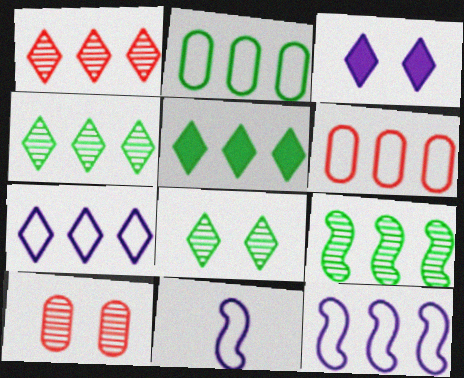[[1, 5, 7], 
[2, 5, 9], 
[5, 10, 11]]